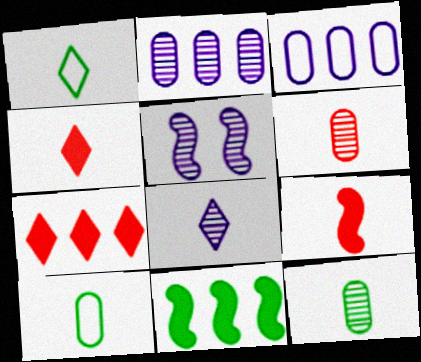[[1, 4, 8], 
[2, 5, 8], 
[5, 7, 10], 
[8, 9, 10]]